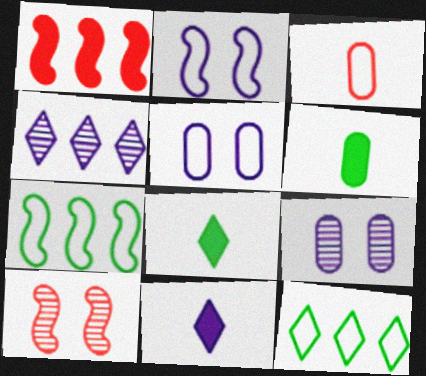[[2, 3, 12]]